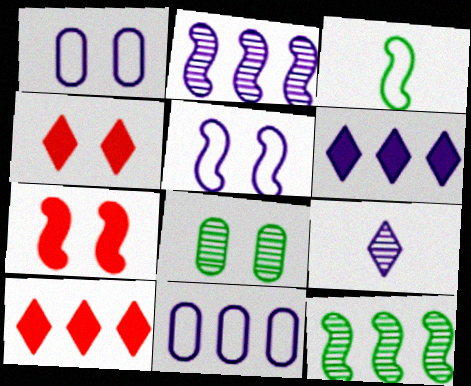[[2, 3, 7], 
[2, 6, 11], 
[4, 5, 8], 
[10, 11, 12]]